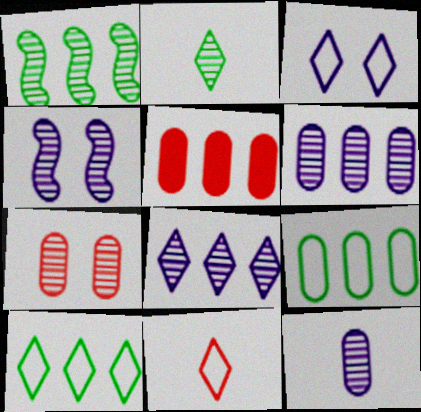[[3, 10, 11], 
[4, 8, 12], 
[5, 6, 9]]